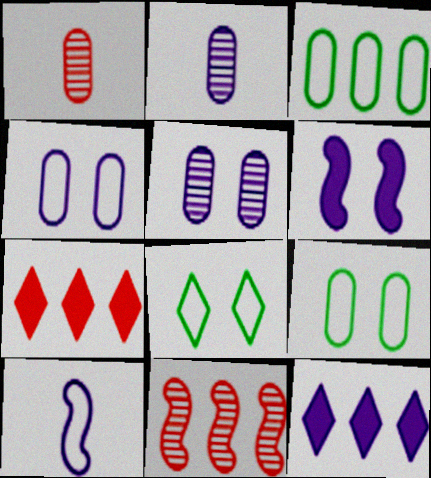[[3, 11, 12], 
[5, 10, 12]]